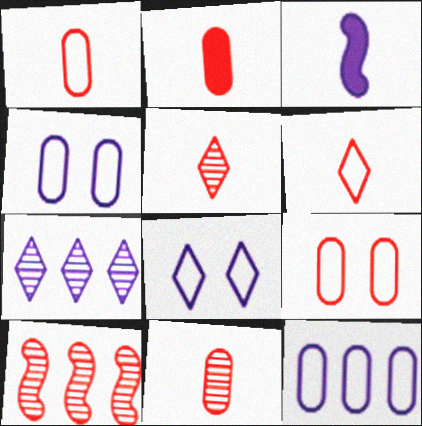[[1, 2, 11], 
[3, 4, 7]]